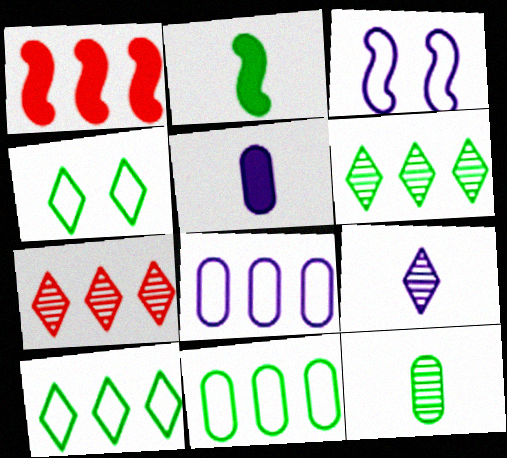[[1, 6, 8]]